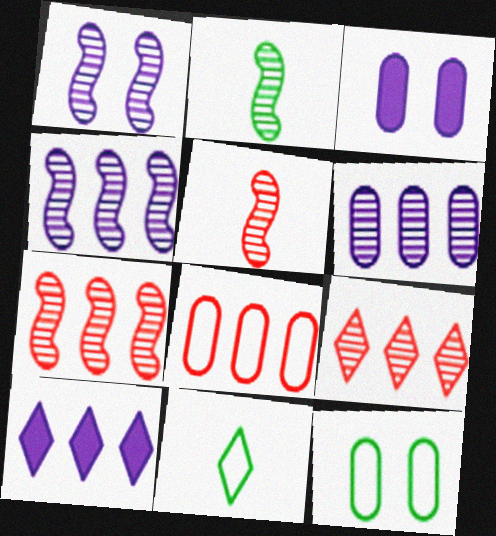[[1, 2, 7], 
[3, 7, 11], 
[5, 10, 12]]